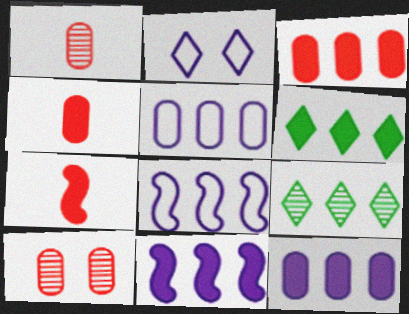[[3, 6, 11], 
[3, 8, 9]]